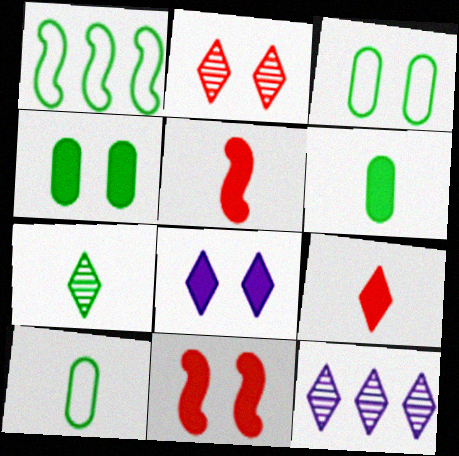[[1, 4, 7], 
[2, 7, 12], 
[3, 5, 12], 
[4, 8, 11], 
[10, 11, 12]]